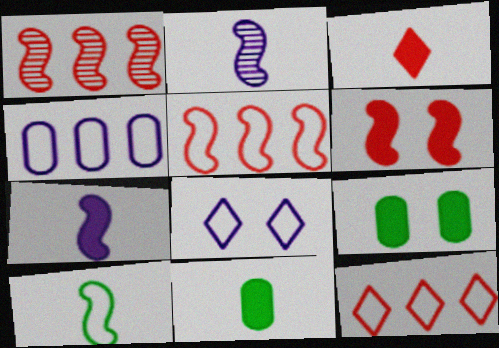[[1, 8, 11], 
[2, 9, 12], 
[3, 7, 11]]